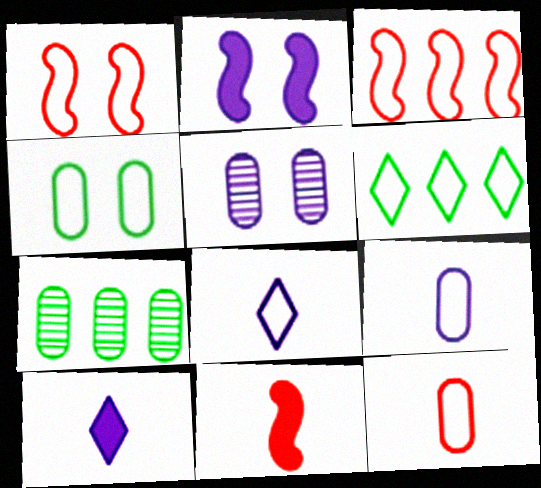[[1, 6, 9], 
[1, 7, 10], 
[3, 4, 8], 
[5, 6, 11]]